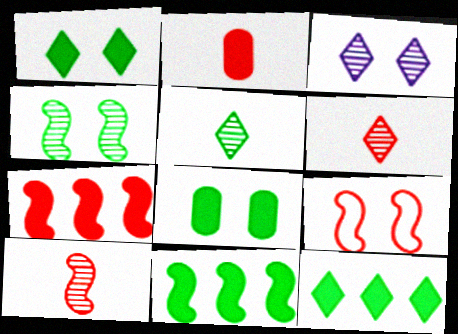[[3, 8, 9], 
[7, 9, 10]]